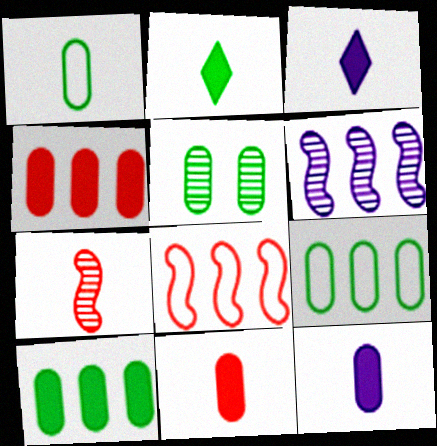[[1, 3, 7], 
[1, 5, 10], 
[3, 5, 8]]